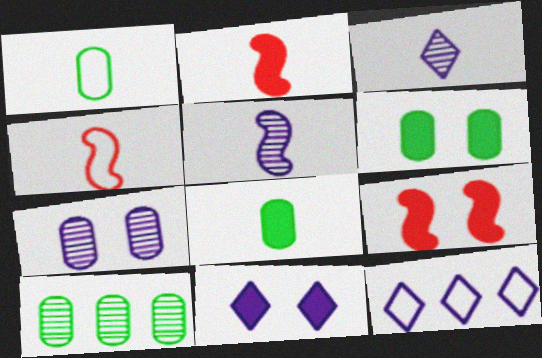[[1, 2, 3], 
[1, 6, 10], 
[3, 4, 8], 
[3, 11, 12], 
[4, 10, 11], 
[6, 9, 11]]